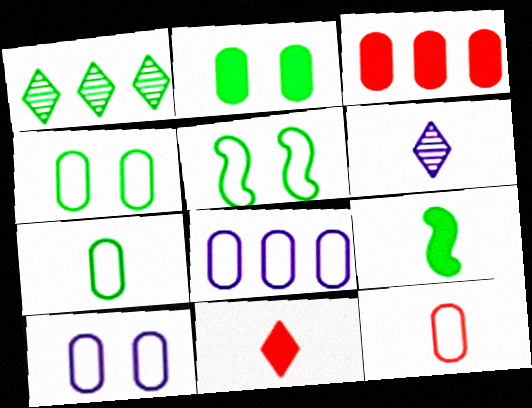[[1, 4, 9], 
[3, 5, 6], 
[4, 8, 12], 
[6, 9, 12]]